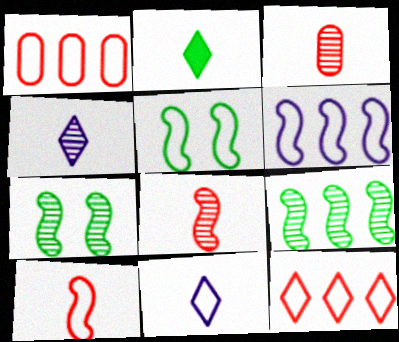[[1, 5, 11], 
[5, 6, 10]]